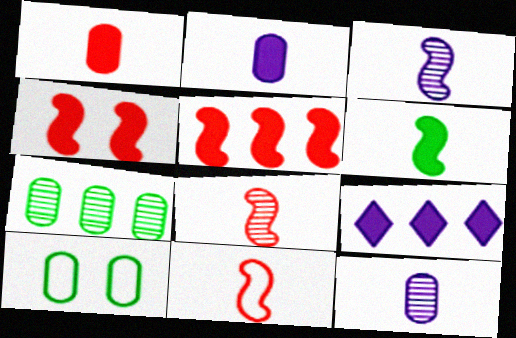[[3, 6, 11], 
[8, 9, 10]]